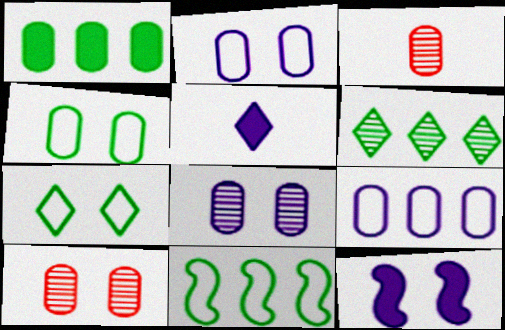[[1, 2, 3], 
[1, 6, 11], 
[5, 10, 11], 
[7, 10, 12]]